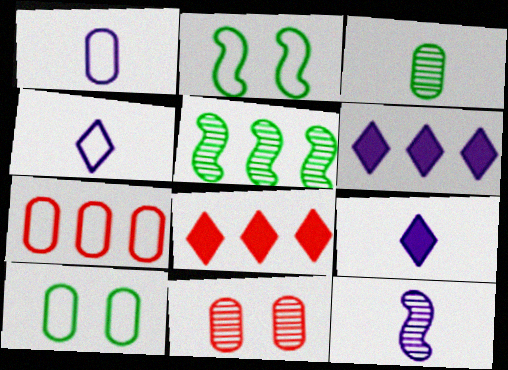[[1, 7, 10], 
[1, 9, 12], 
[2, 4, 7], 
[5, 6, 7], 
[8, 10, 12]]